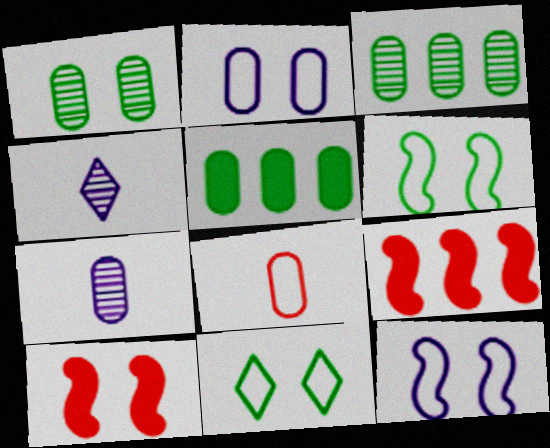[[7, 9, 11]]